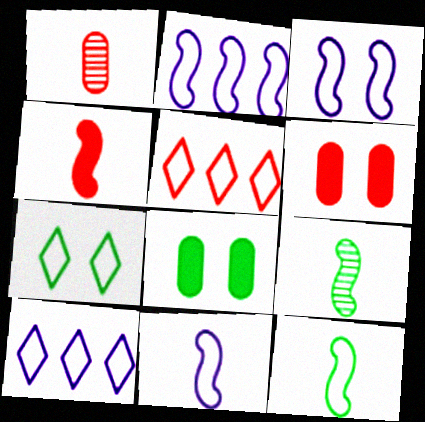[[2, 3, 11], 
[4, 9, 11], 
[6, 9, 10]]